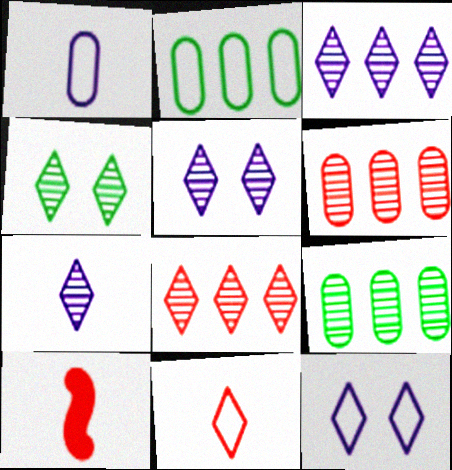[[2, 5, 10], 
[3, 5, 7], 
[4, 7, 8], 
[9, 10, 12]]